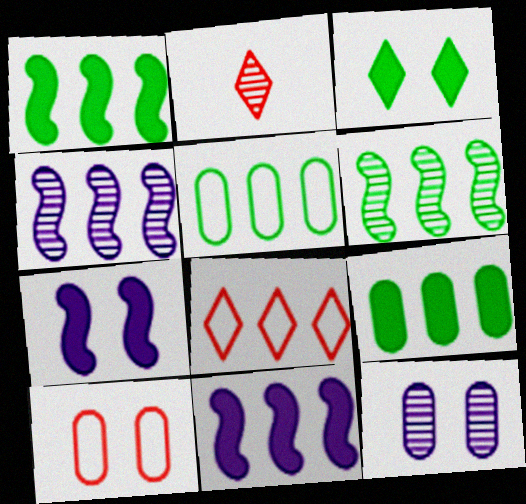[[2, 5, 7], 
[2, 6, 12], 
[4, 8, 9]]